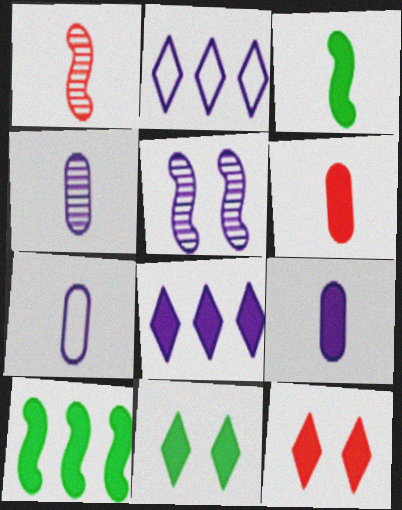[[2, 5, 9], 
[4, 7, 9], 
[5, 7, 8], 
[9, 10, 12]]